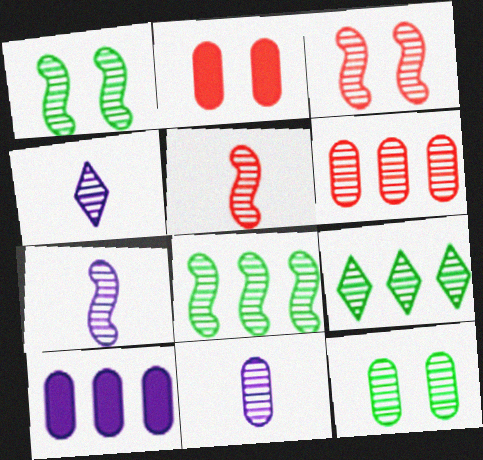[[1, 4, 6], 
[3, 7, 8], 
[3, 9, 11], 
[4, 7, 11], 
[6, 11, 12]]